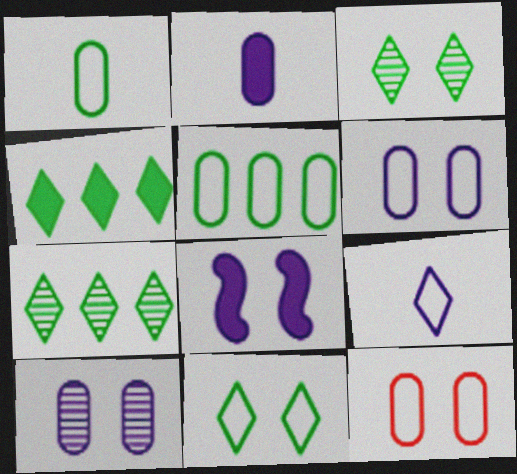[[3, 8, 12]]